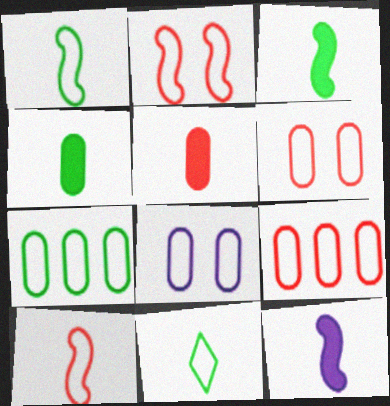[]